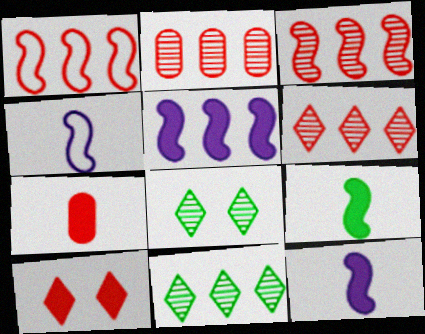[[2, 3, 6]]